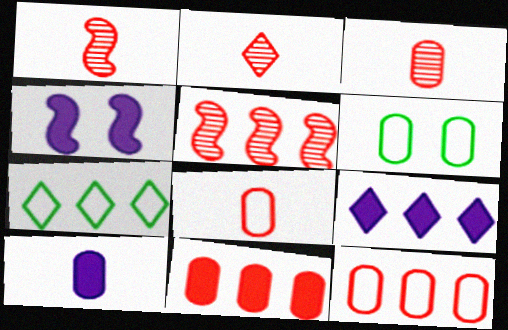[[1, 2, 3], 
[1, 6, 9], 
[3, 4, 7], 
[4, 9, 10]]